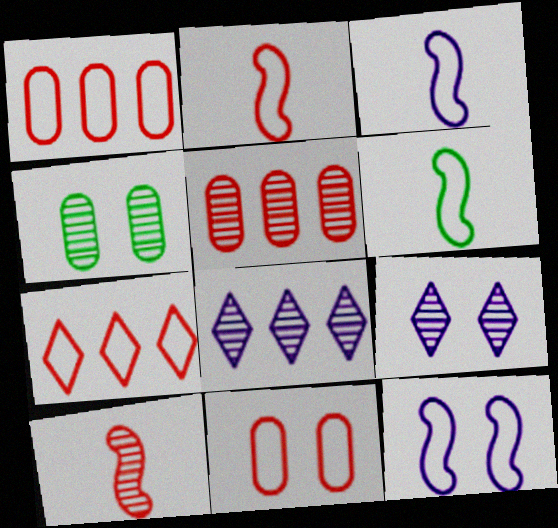[[2, 3, 6], 
[2, 7, 11], 
[4, 8, 10]]